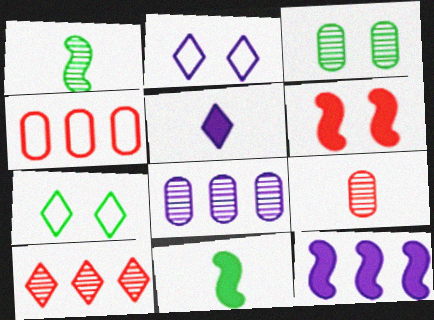[[2, 3, 6], 
[3, 8, 9], 
[5, 7, 10], 
[6, 11, 12], 
[7, 9, 12]]